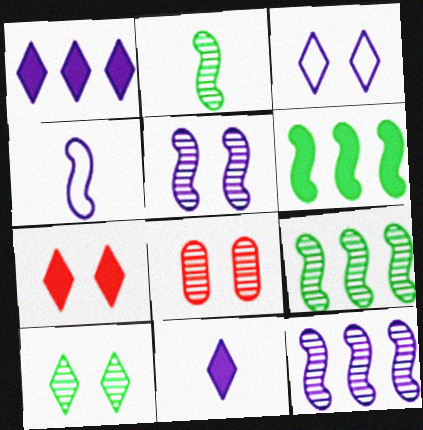[[3, 7, 10], 
[5, 8, 10]]